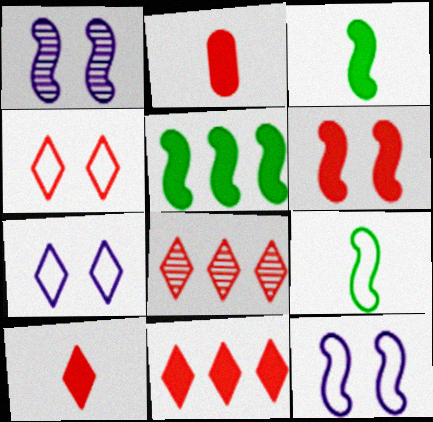[[2, 6, 11], 
[4, 8, 10]]